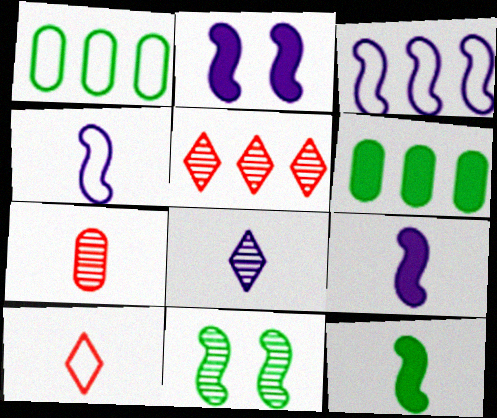[[3, 5, 6]]